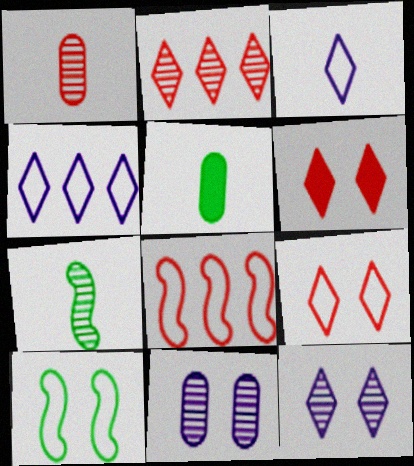[[1, 6, 8], 
[2, 7, 11], 
[5, 8, 12], 
[6, 10, 11]]